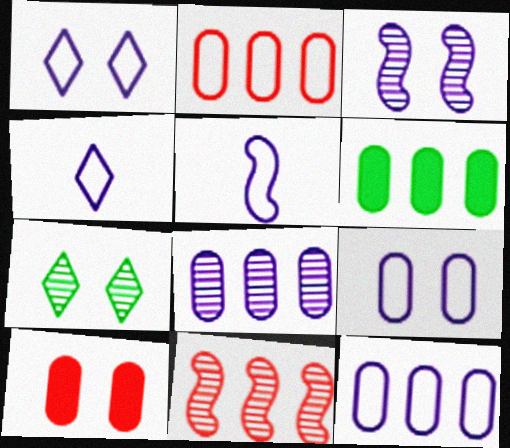[[1, 5, 12], 
[2, 6, 8]]